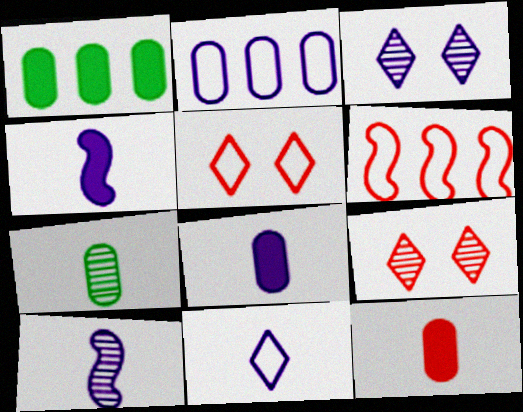[[1, 5, 10], 
[2, 3, 4], 
[6, 9, 12], 
[8, 10, 11]]